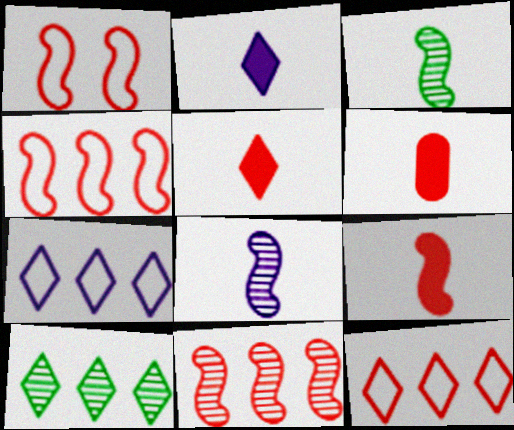[[1, 9, 11], 
[5, 6, 9]]